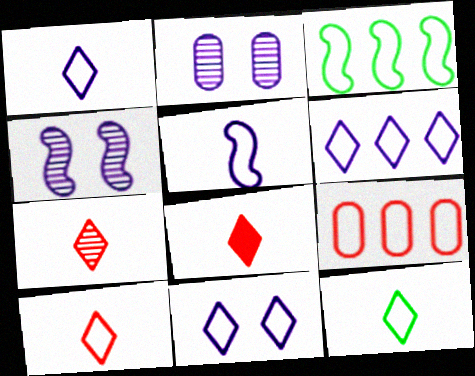[[1, 6, 11], 
[1, 10, 12], 
[2, 3, 8], 
[3, 6, 9], 
[7, 8, 10]]